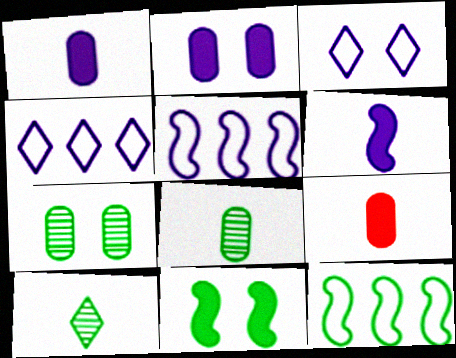[]